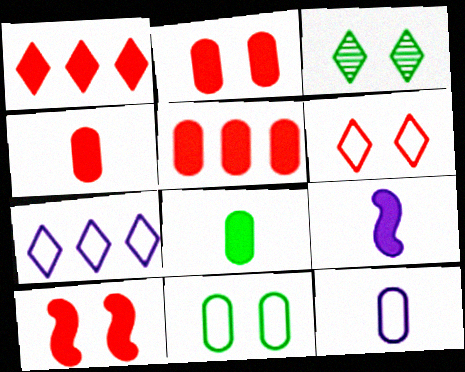[[1, 4, 10], 
[2, 4, 5]]